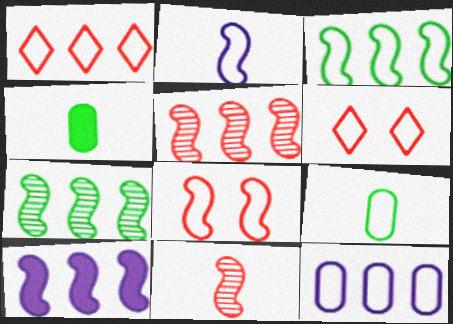[[1, 3, 12], 
[2, 3, 8], 
[3, 5, 10]]